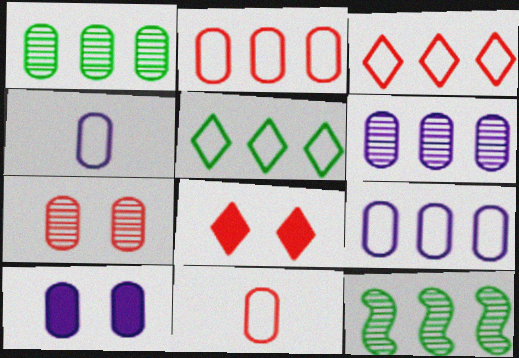[[1, 10, 11], 
[4, 6, 10], 
[4, 8, 12]]